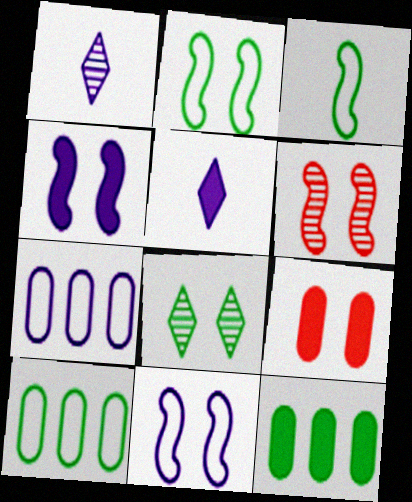[[1, 4, 7], 
[2, 4, 6], 
[3, 8, 12], 
[5, 6, 10], 
[8, 9, 11]]